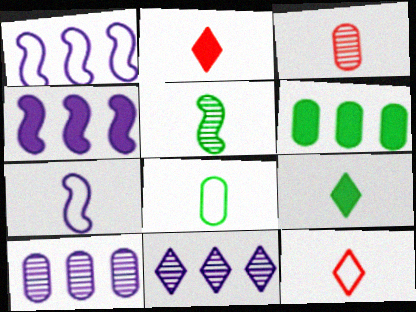[[3, 7, 9], 
[5, 8, 9], 
[7, 8, 12]]